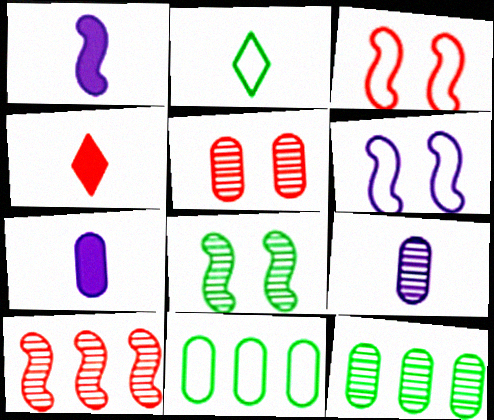[[4, 6, 12], 
[5, 7, 11], 
[5, 9, 12]]